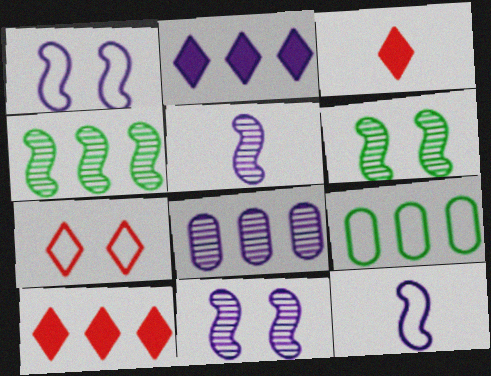[[3, 9, 11], 
[7, 9, 12]]